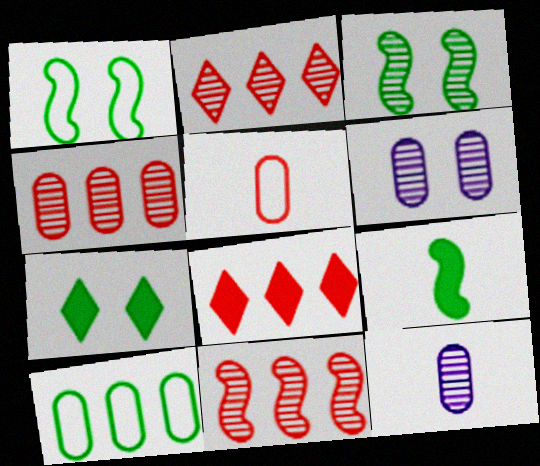[[1, 8, 12], 
[2, 3, 12], 
[2, 4, 11]]